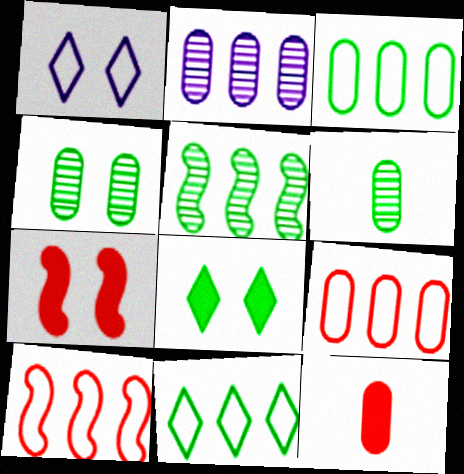[[1, 4, 7], 
[1, 5, 12]]